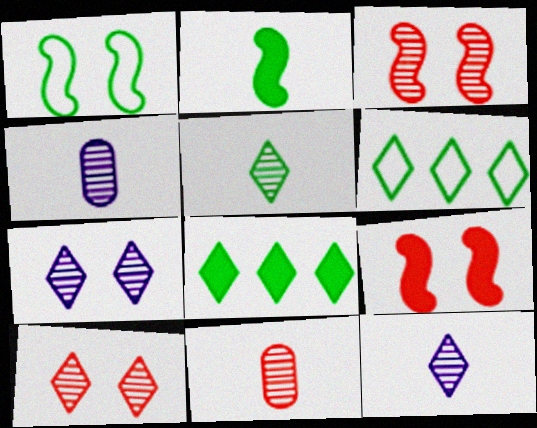[[4, 6, 9]]